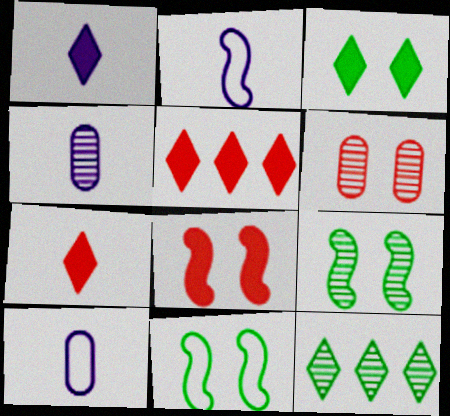[[1, 2, 4], 
[1, 3, 5], 
[4, 5, 11], 
[5, 9, 10], 
[8, 10, 12]]